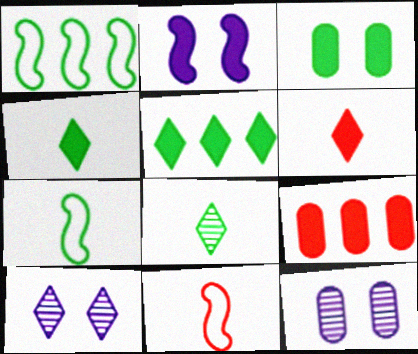[[1, 3, 8], 
[1, 6, 12], 
[2, 4, 9], 
[5, 11, 12], 
[7, 9, 10]]